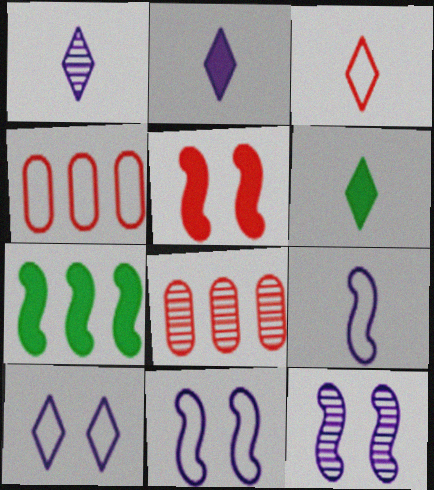[[1, 3, 6], 
[3, 5, 8], 
[4, 6, 12], 
[6, 8, 11]]